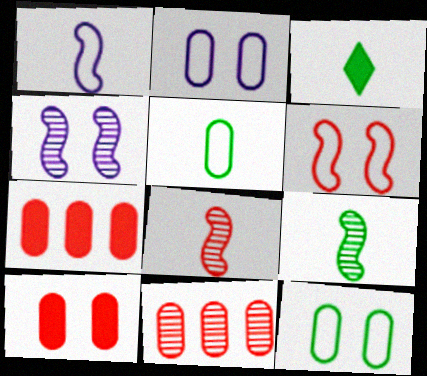[[3, 5, 9]]